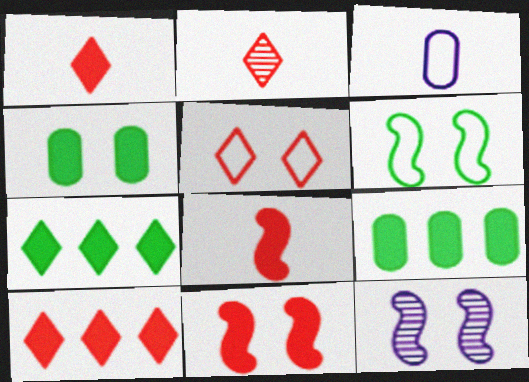[[2, 5, 10], 
[4, 5, 12], 
[6, 11, 12]]